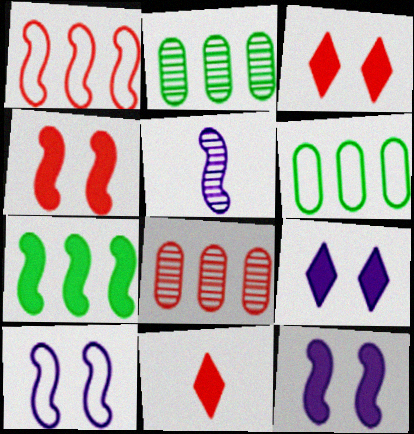[[2, 10, 11], 
[3, 5, 6]]